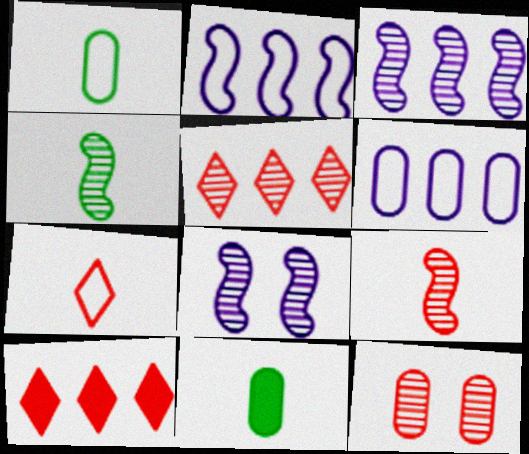[[1, 8, 10], 
[5, 9, 12], 
[6, 11, 12]]